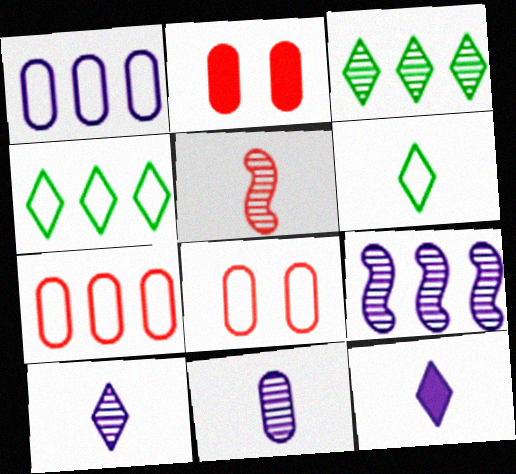[[2, 6, 9]]